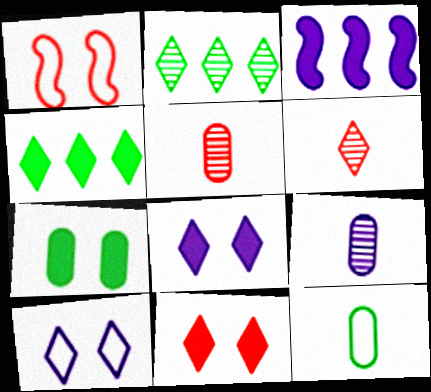[[1, 4, 9], 
[3, 9, 10], 
[4, 6, 10]]